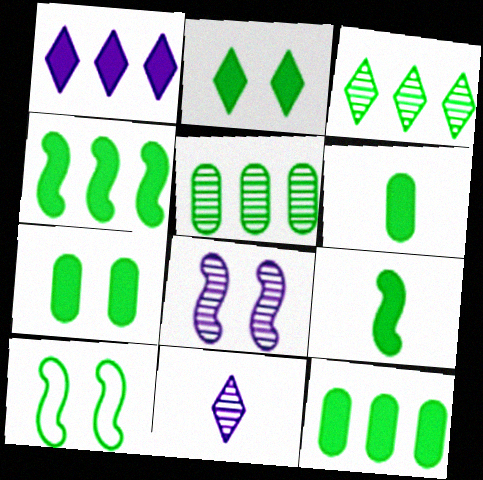[[2, 4, 6], 
[2, 9, 12], 
[3, 6, 10], 
[6, 7, 12]]